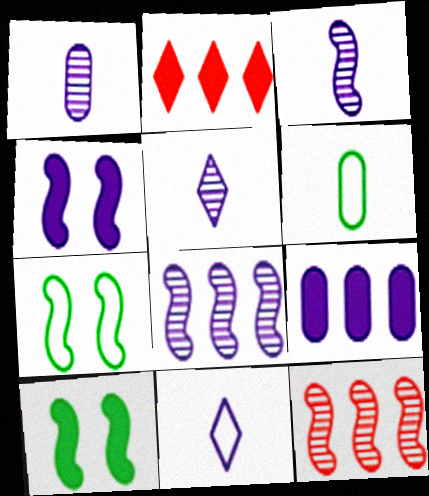[[1, 2, 7], 
[1, 3, 5]]